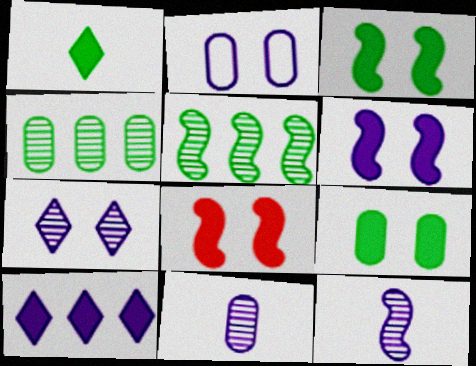[[2, 6, 7], 
[2, 10, 12], 
[3, 6, 8]]